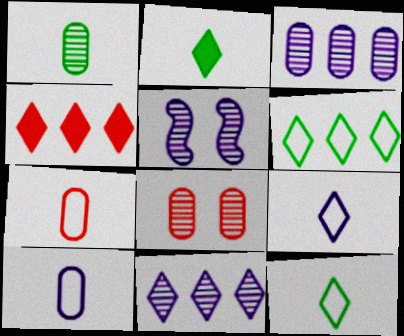[[1, 3, 8], 
[4, 6, 11]]